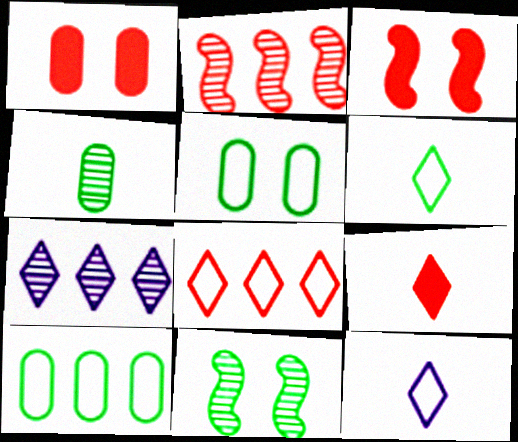[]